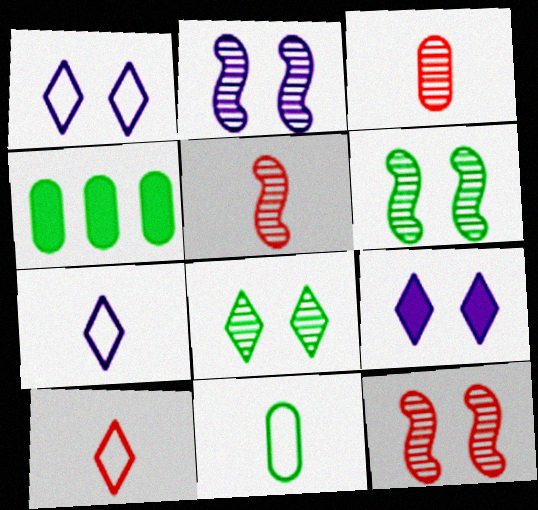[[1, 4, 5], 
[2, 4, 10], 
[2, 6, 12], 
[4, 7, 12]]